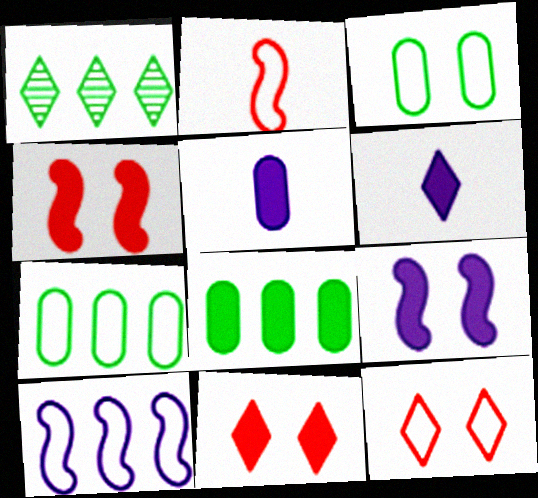[[1, 6, 12], 
[4, 6, 8]]